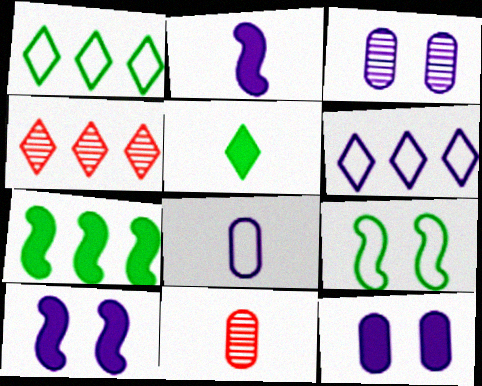[[1, 10, 11], 
[2, 3, 6]]